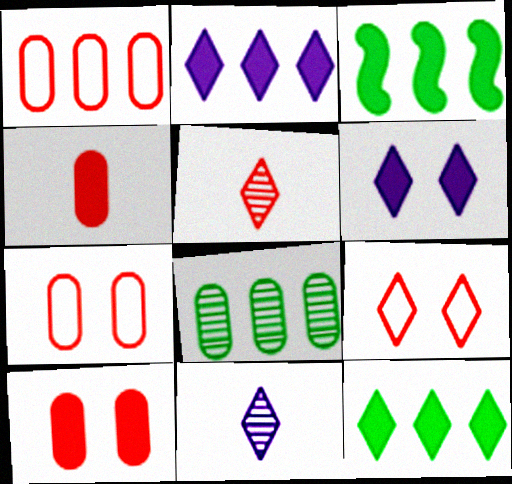[[3, 4, 6], 
[3, 7, 11], 
[9, 11, 12]]